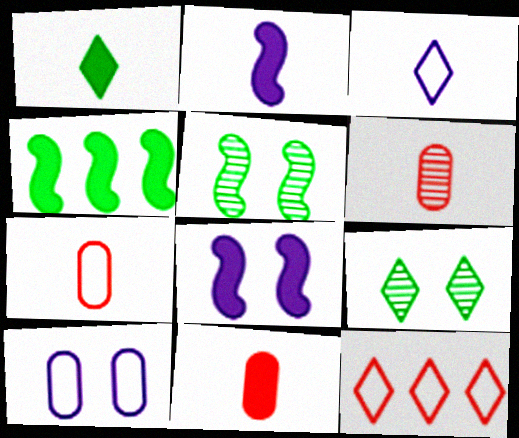[[1, 2, 11], 
[6, 7, 11]]